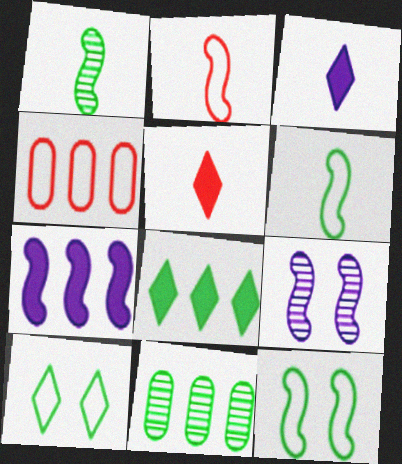[]